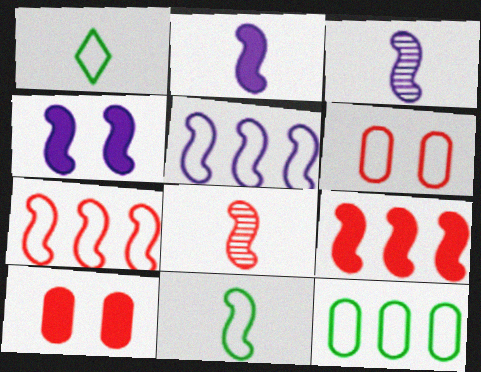[[1, 5, 6], 
[2, 8, 11], 
[3, 4, 5]]